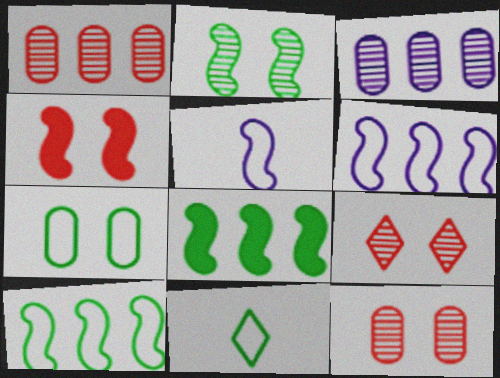[[3, 4, 11], 
[7, 10, 11]]